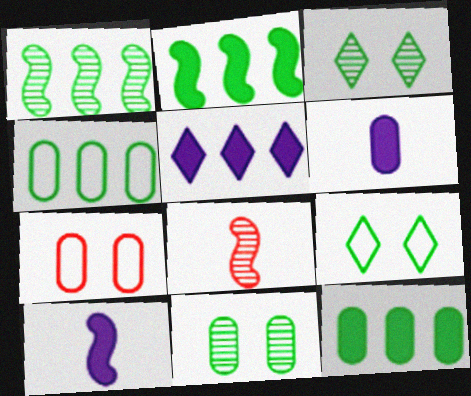[]